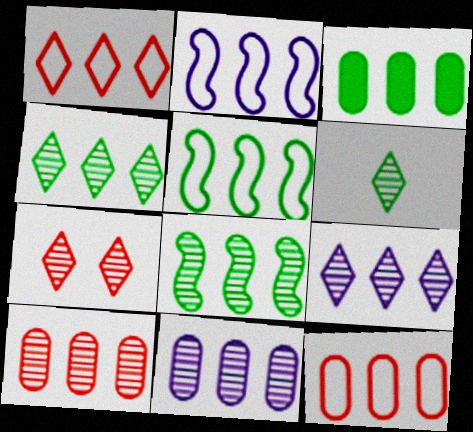[[3, 4, 5], 
[3, 11, 12], 
[6, 7, 9], 
[8, 9, 10]]